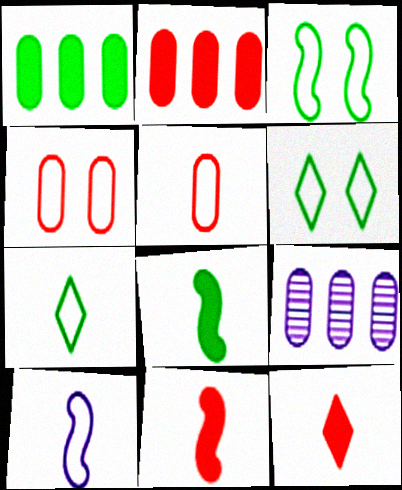[[3, 9, 12], 
[5, 7, 10], 
[6, 9, 11]]